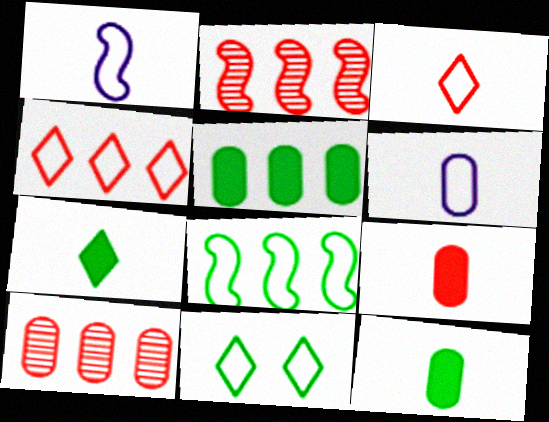[]